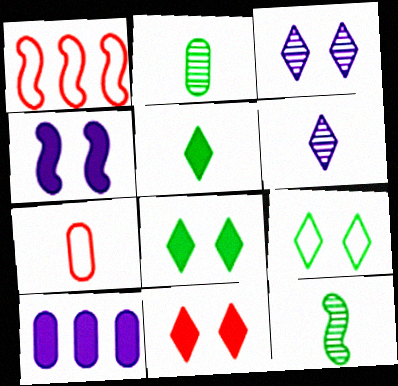[[1, 4, 12], 
[3, 9, 11]]